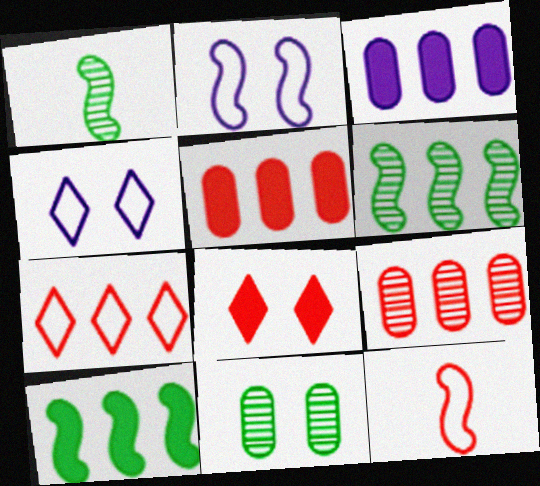[[1, 4, 5], 
[2, 8, 11], 
[3, 6, 7], 
[8, 9, 12]]